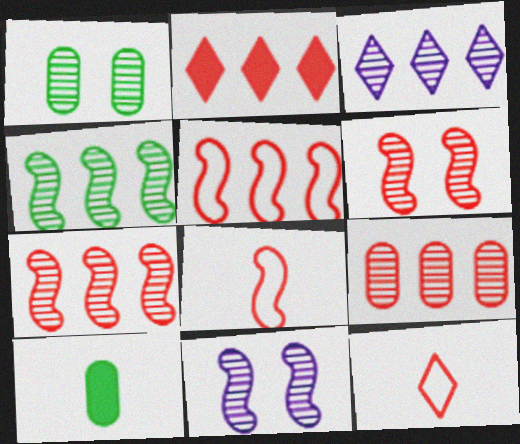[[2, 5, 9], 
[3, 4, 9]]